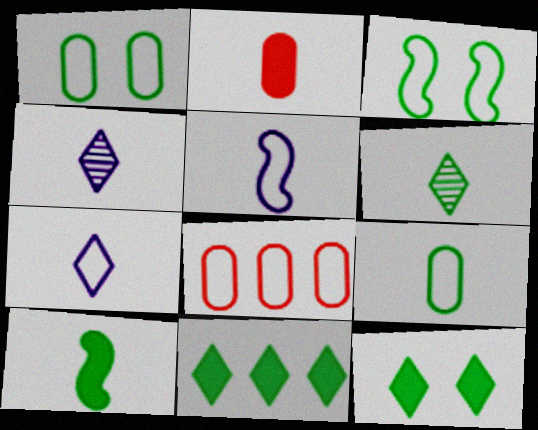[[2, 5, 6], 
[3, 7, 8], 
[6, 9, 10]]